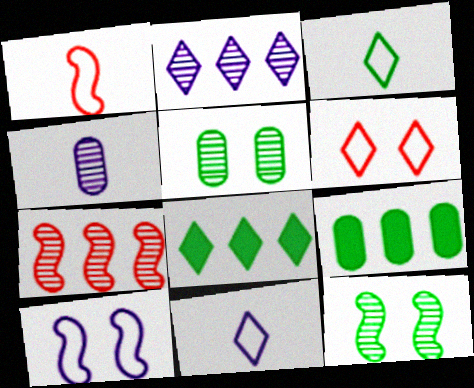[[3, 9, 12]]